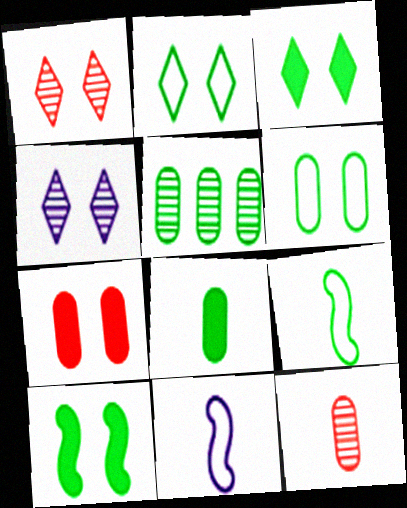[[3, 5, 9], 
[5, 6, 8]]